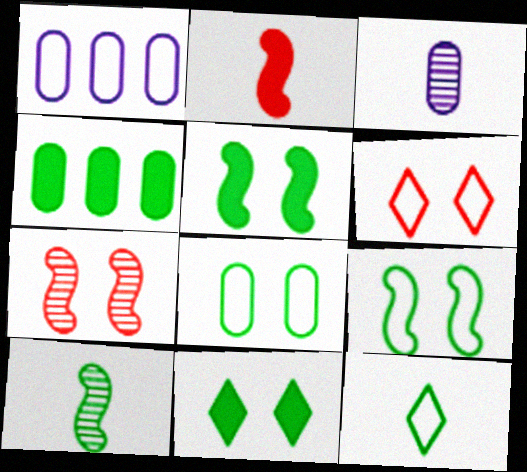[[2, 3, 12]]